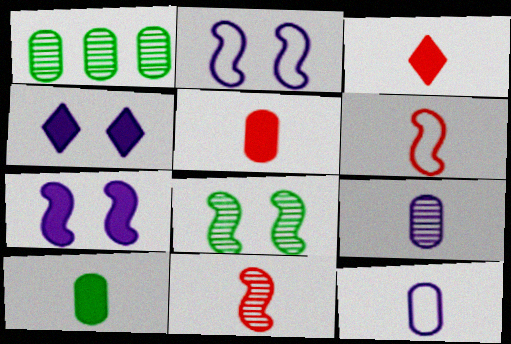[[1, 2, 3], 
[1, 4, 6]]